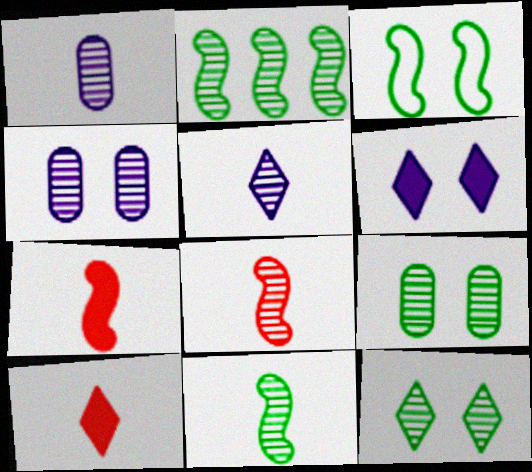[]